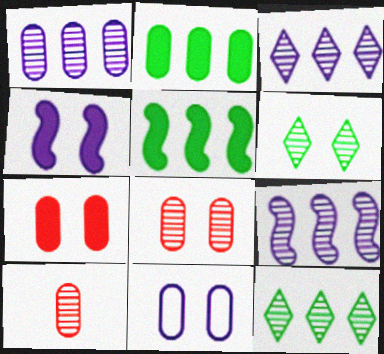[[1, 3, 9], 
[2, 10, 11], 
[6, 9, 10]]